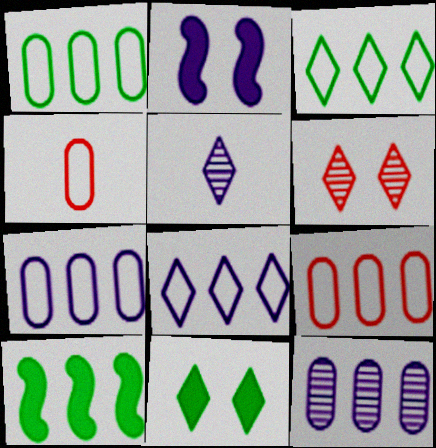[[1, 7, 9], 
[2, 5, 7]]